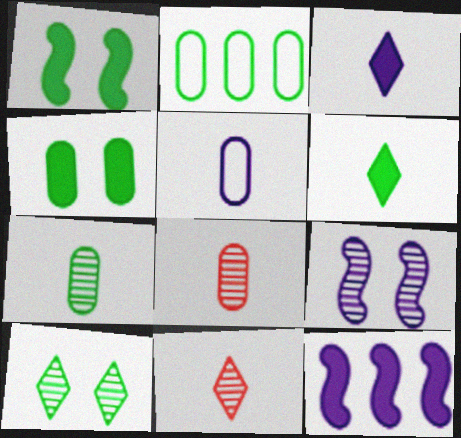[[2, 4, 7]]